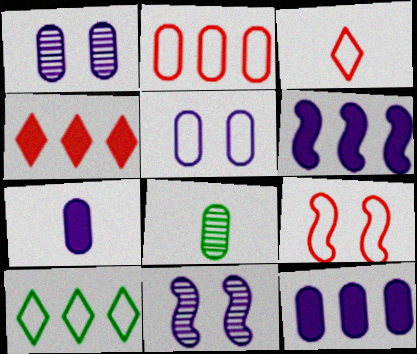[[2, 3, 9]]